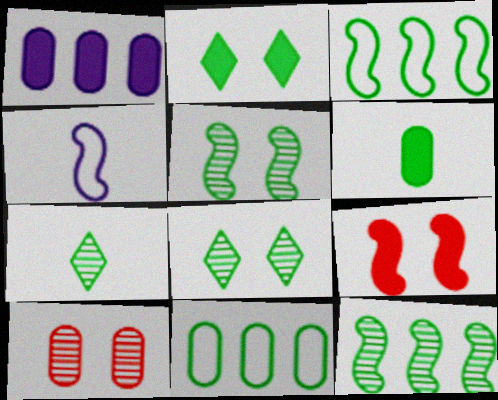[[3, 6, 8], 
[4, 9, 12]]